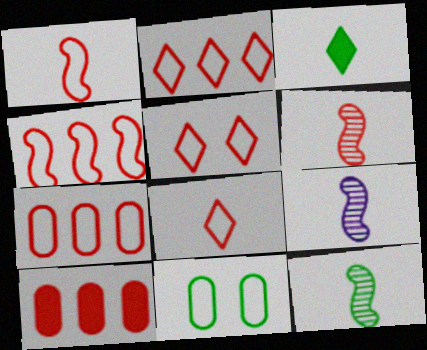[[1, 5, 7], 
[2, 4, 7], 
[2, 5, 8], 
[5, 6, 10], 
[6, 9, 12]]